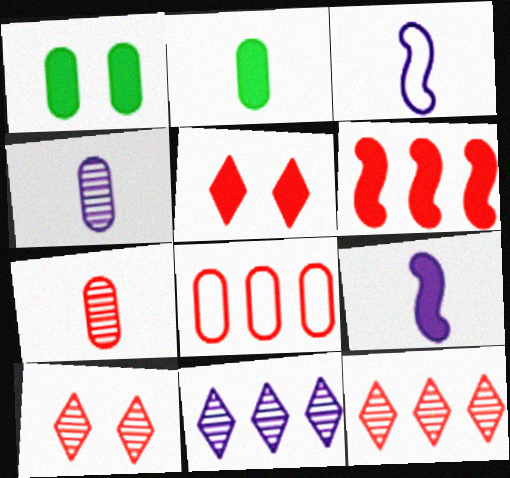[[1, 3, 12], 
[1, 4, 8], 
[6, 8, 12]]